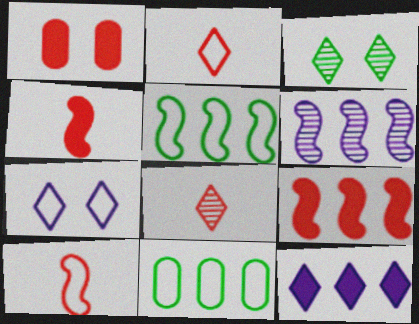[[2, 3, 12], 
[5, 6, 9], 
[7, 10, 11]]